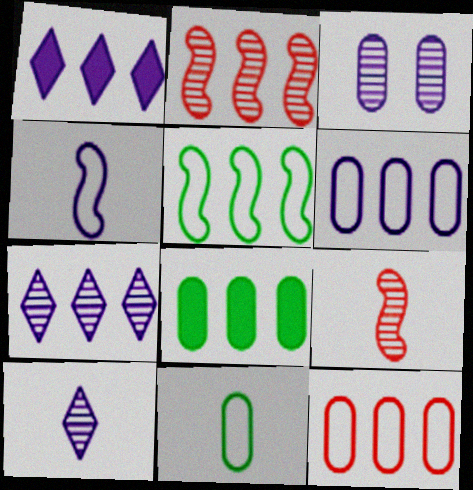[[1, 3, 4]]